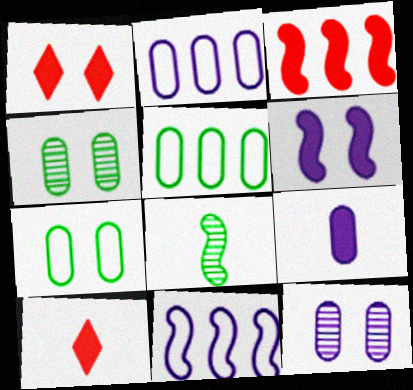[[1, 2, 8], 
[2, 9, 12], 
[4, 10, 11]]